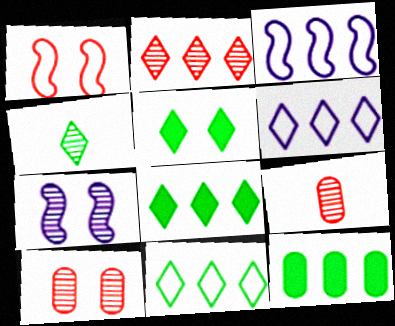[[2, 3, 12], 
[2, 6, 8], 
[3, 5, 9], 
[4, 5, 11]]